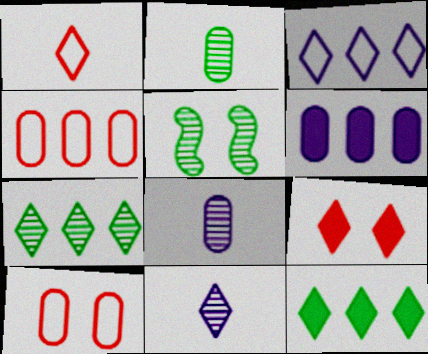[[1, 5, 6], 
[2, 5, 7], 
[2, 6, 10]]